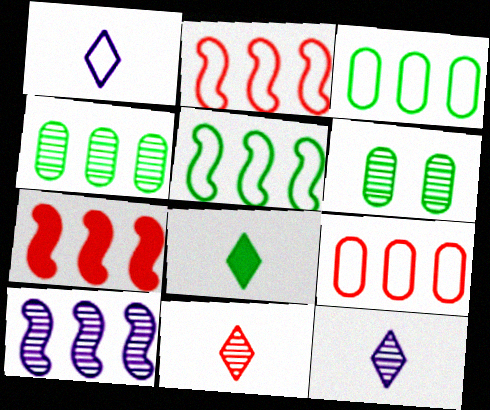[[1, 6, 7], 
[1, 8, 11], 
[5, 6, 8], 
[5, 7, 10], 
[6, 10, 11]]